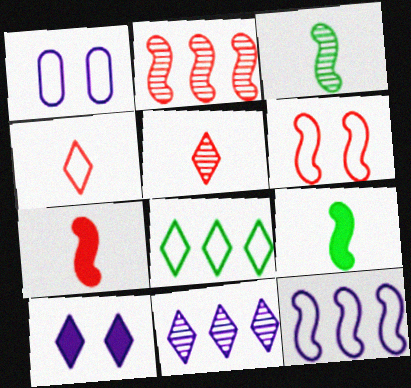[[2, 6, 7], 
[5, 8, 10]]